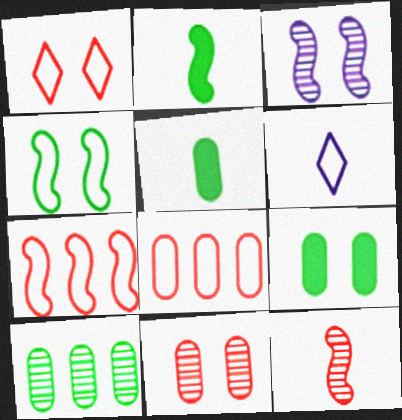[[1, 3, 9], 
[2, 3, 7], 
[4, 6, 8], 
[5, 6, 12]]